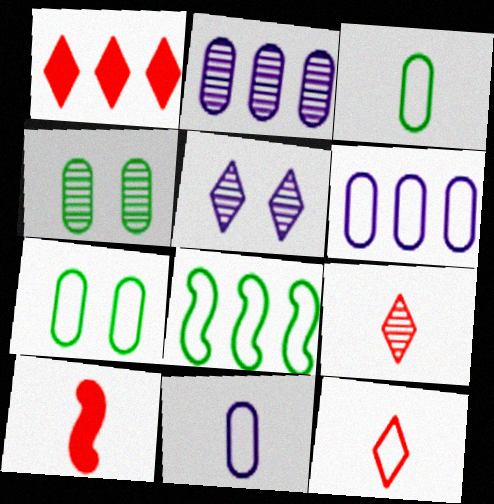[[1, 2, 8]]